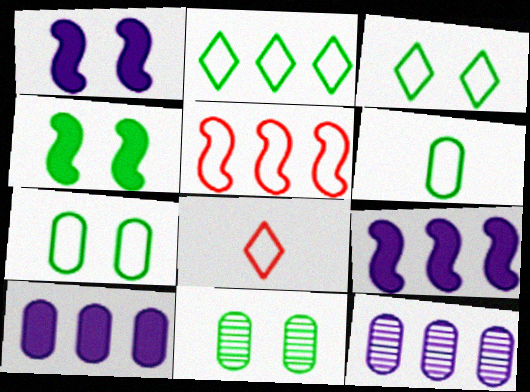[[3, 4, 11], 
[4, 8, 12], 
[8, 9, 11]]